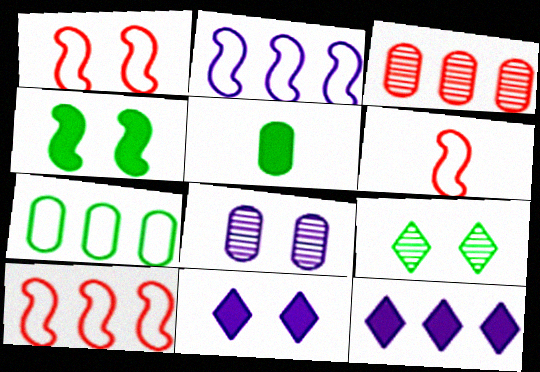[[1, 6, 10]]